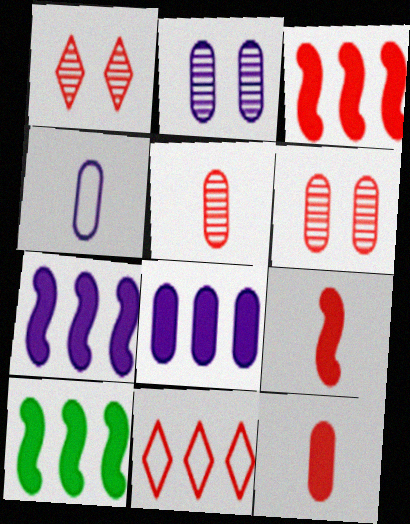[[1, 4, 10], 
[2, 4, 8], 
[3, 7, 10], 
[6, 9, 11]]